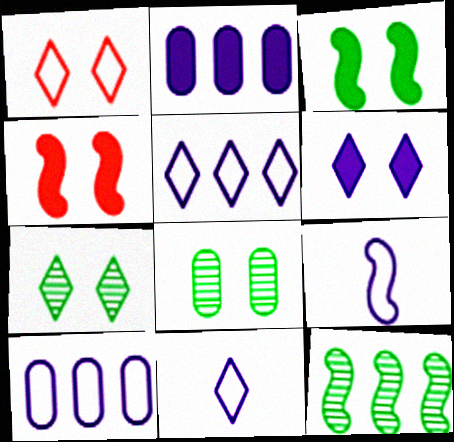[[1, 6, 7], 
[4, 9, 12]]